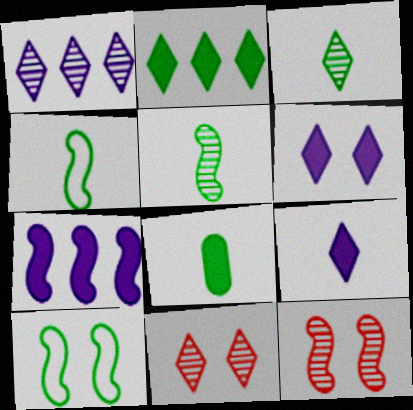[[1, 3, 11], 
[3, 4, 8], 
[4, 7, 12]]